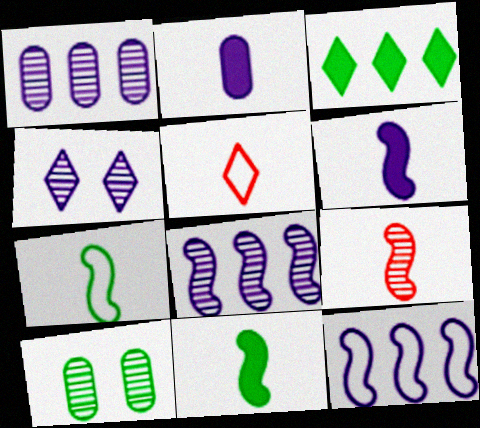[[2, 4, 12], 
[3, 4, 5], 
[3, 7, 10], 
[6, 7, 9]]